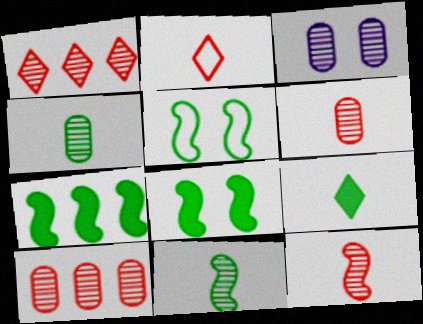[[1, 3, 11], 
[2, 3, 7], 
[3, 4, 10], 
[5, 7, 11]]